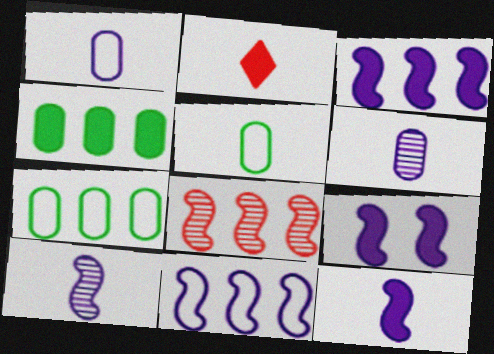[[2, 4, 9], 
[2, 5, 10], 
[3, 9, 12], 
[9, 10, 11]]